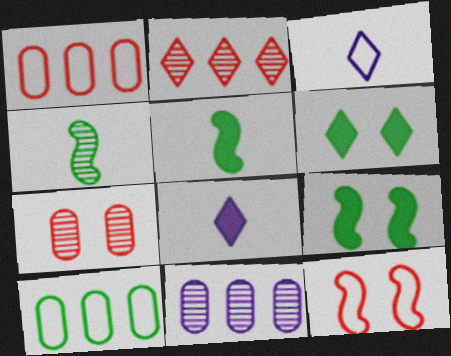[[2, 3, 6], 
[3, 10, 12], 
[4, 6, 10]]